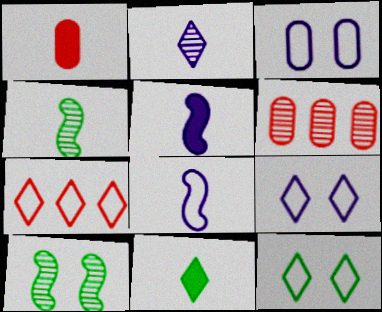[[1, 5, 11], 
[2, 6, 10], 
[5, 6, 12]]